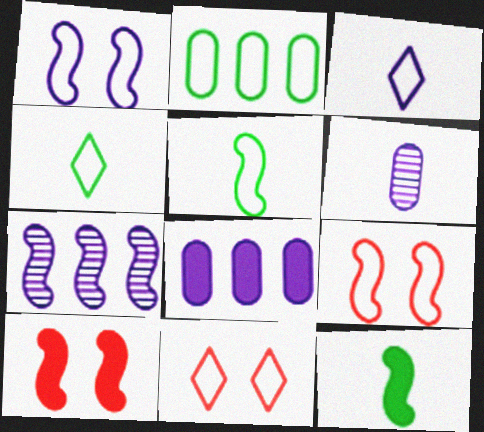[[2, 3, 9], 
[5, 7, 10], 
[7, 9, 12]]